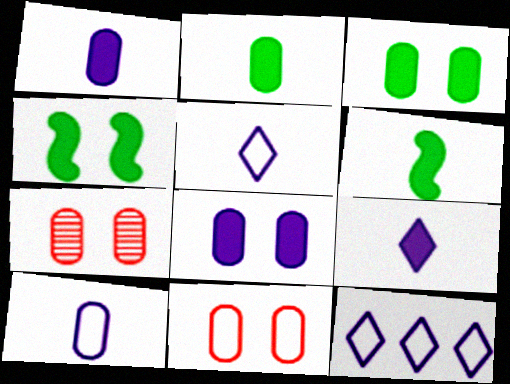[[6, 7, 12]]